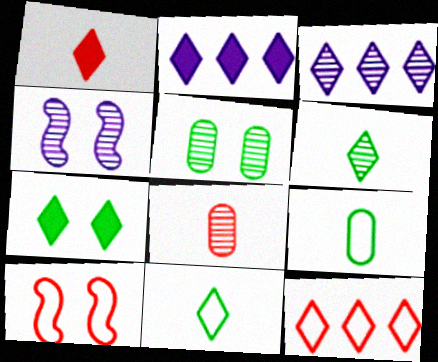[[1, 2, 7]]